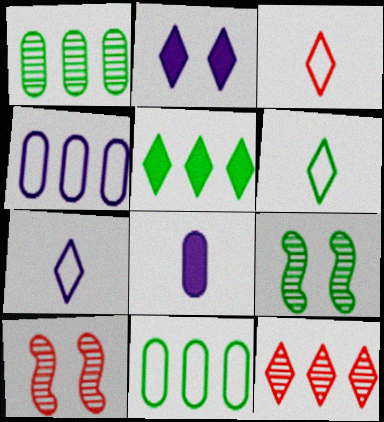[[2, 6, 12], 
[3, 6, 7]]